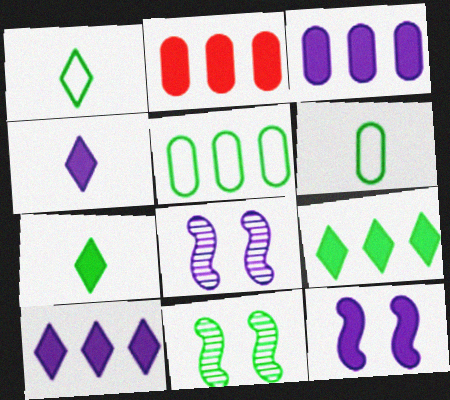[[1, 2, 8], 
[2, 7, 12], 
[3, 4, 12], 
[5, 7, 11], 
[6, 9, 11]]